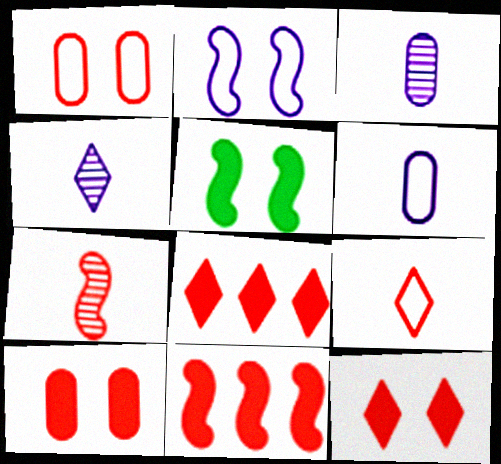[[1, 7, 8]]